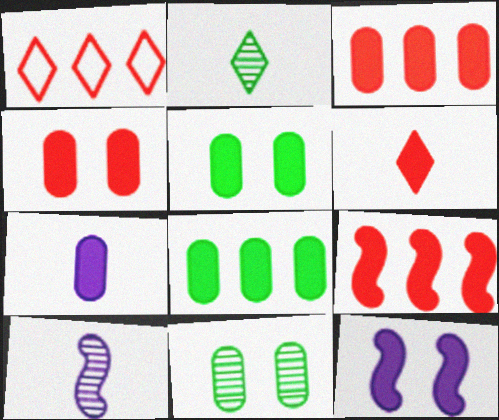[[1, 5, 10], 
[3, 5, 7], 
[4, 6, 9], 
[4, 7, 8], 
[6, 8, 12]]